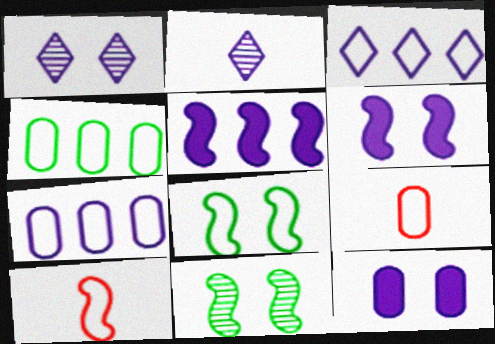[[2, 6, 7], 
[3, 8, 9], 
[5, 10, 11]]